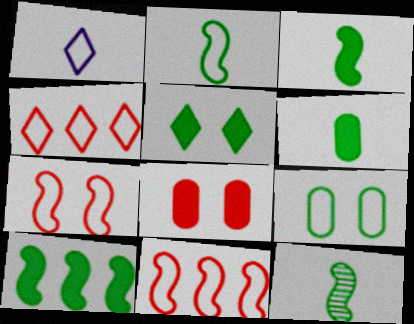[[1, 9, 11], 
[2, 3, 12], 
[5, 6, 10]]